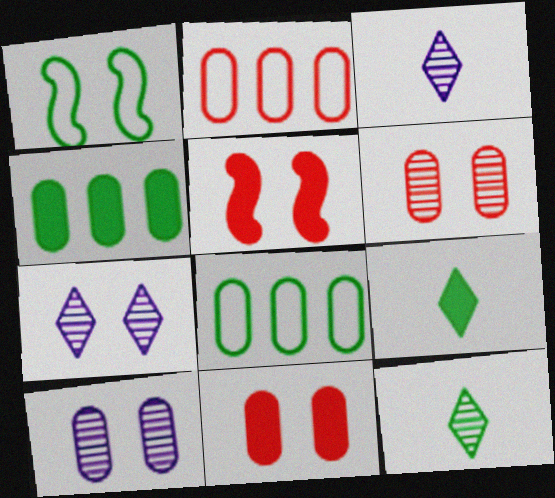[[1, 4, 12], 
[1, 7, 11], 
[3, 5, 8]]